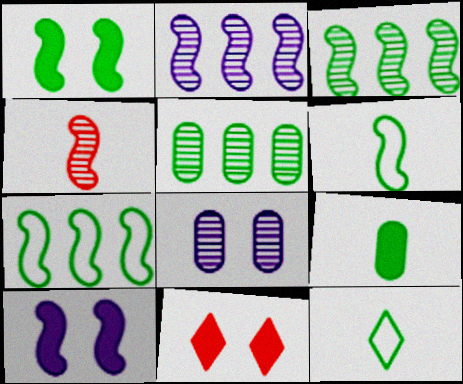[[1, 3, 6], 
[1, 5, 12], 
[4, 7, 10]]